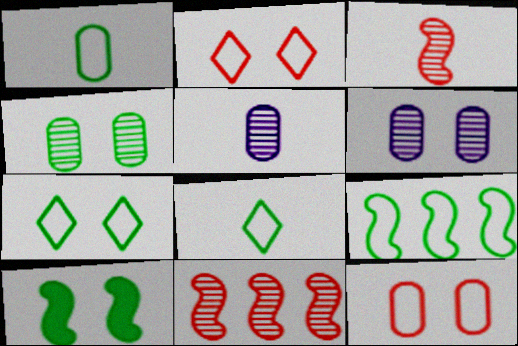[[1, 7, 9], 
[2, 6, 10], 
[4, 7, 10]]